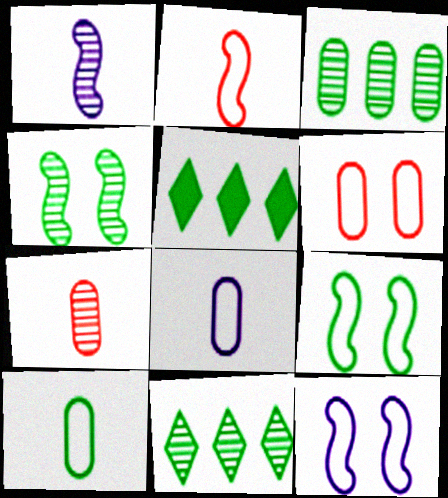[[1, 5, 6], 
[4, 5, 10], 
[5, 7, 12]]